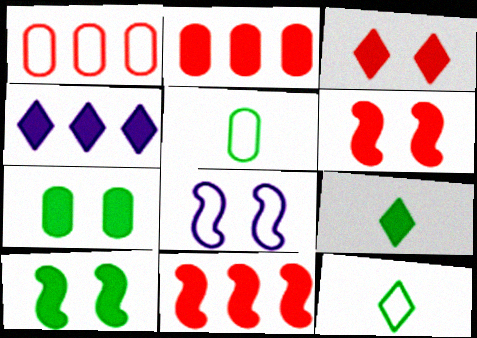[[1, 8, 12], 
[3, 4, 9]]